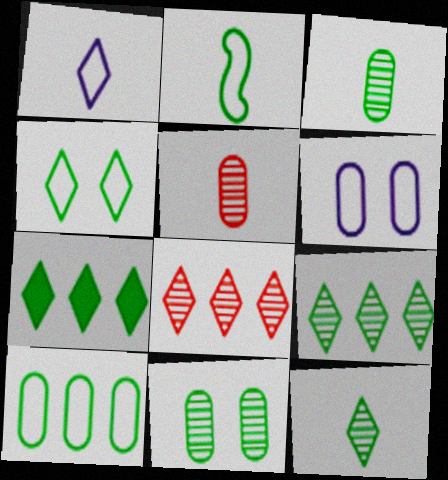[[2, 4, 10], 
[2, 7, 11], 
[4, 7, 12]]